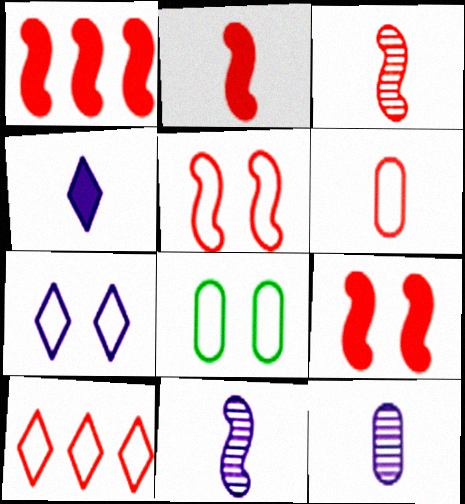[[1, 2, 9], 
[1, 3, 5], 
[5, 6, 10], 
[5, 7, 8]]